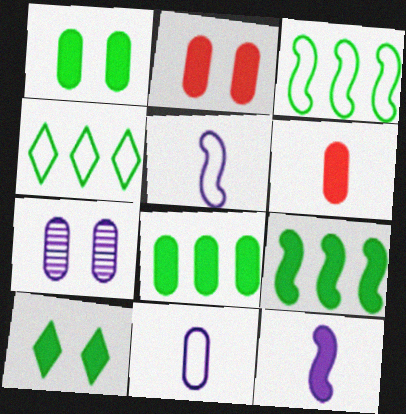[]